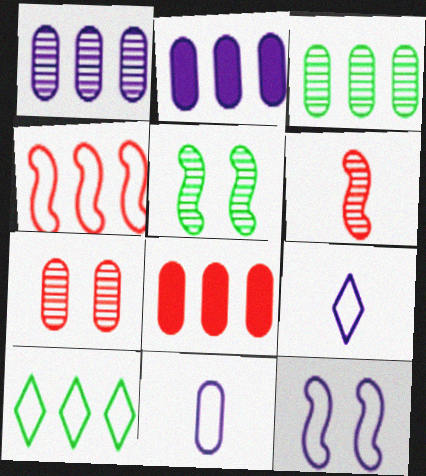[[5, 8, 9]]